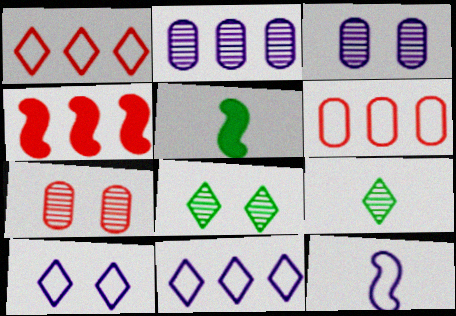[[1, 3, 5], 
[5, 7, 11]]